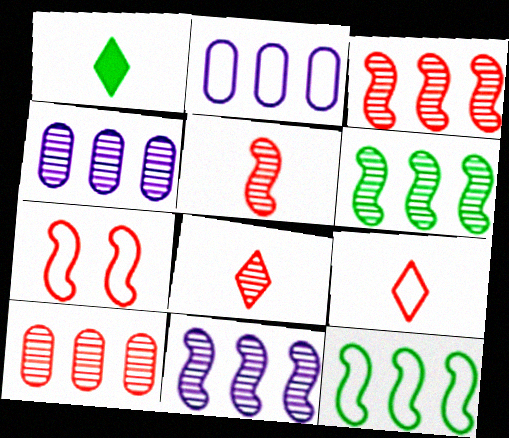[[1, 4, 7], 
[3, 6, 11]]